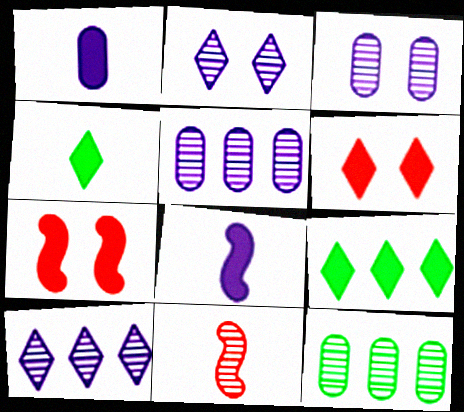[[1, 7, 9], 
[2, 11, 12]]